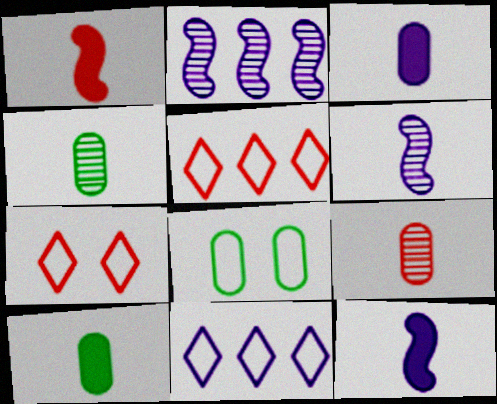[[2, 7, 10]]